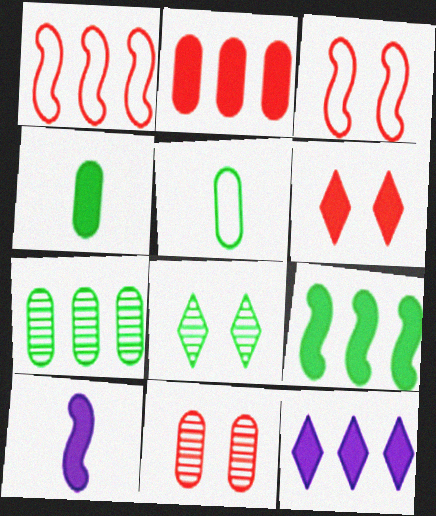[[1, 7, 12], 
[2, 9, 12], 
[3, 6, 11], 
[5, 8, 9]]